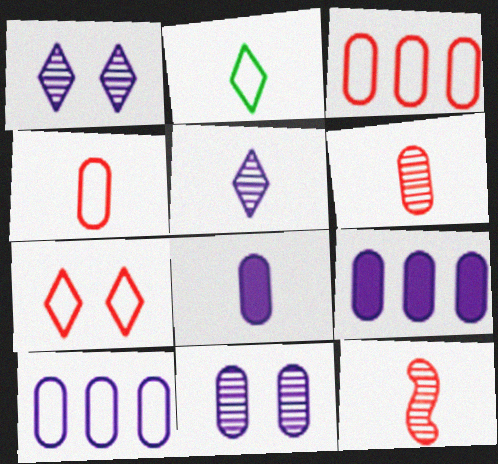[[2, 8, 12], 
[8, 10, 11]]